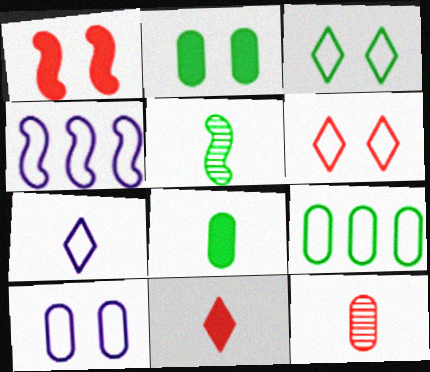[[1, 4, 5], 
[4, 7, 10]]